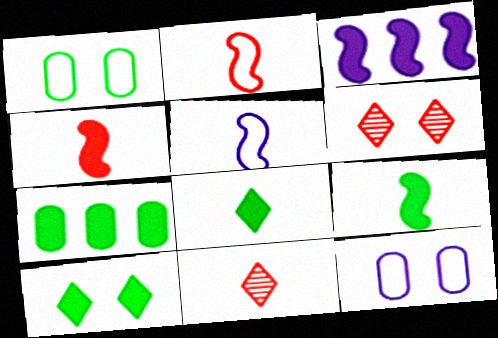[[1, 3, 11], 
[5, 6, 7], 
[7, 9, 10]]